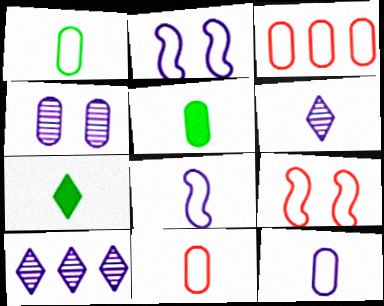[[1, 11, 12], 
[3, 4, 5], 
[5, 9, 10]]